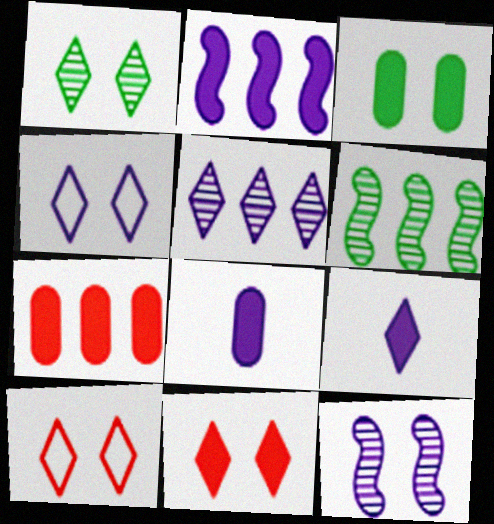[[1, 4, 11], 
[3, 7, 8], 
[3, 10, 12], 
[4, 5, 9], 
[6, 8, 10]]